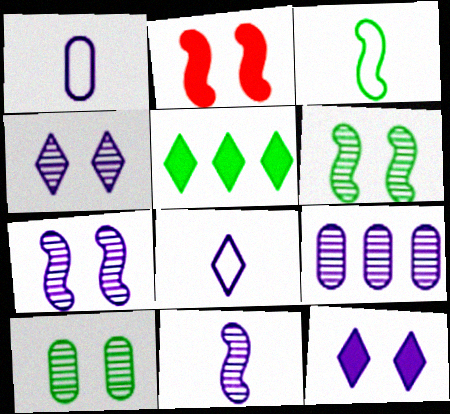[[3, 5, 10], 
[4, 9, 11]]